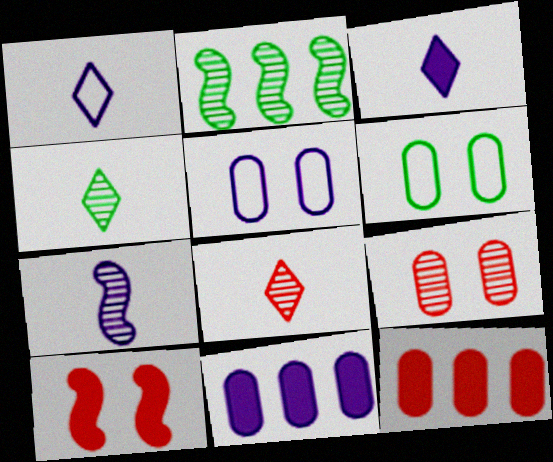[]